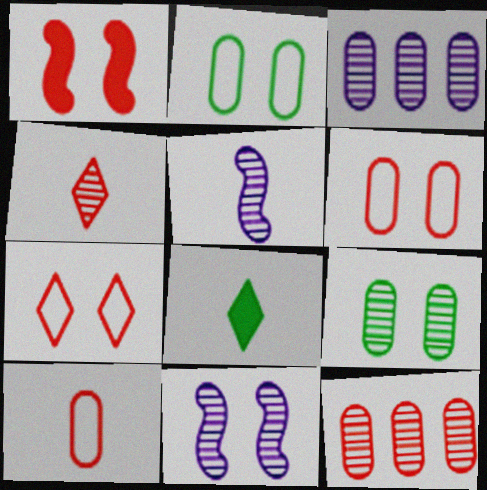[[5, 8, 10]]